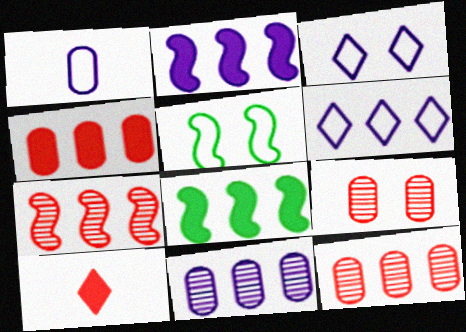[[2, 6, 11], 
[5, 10, 11], 
[6, 8, 12]]